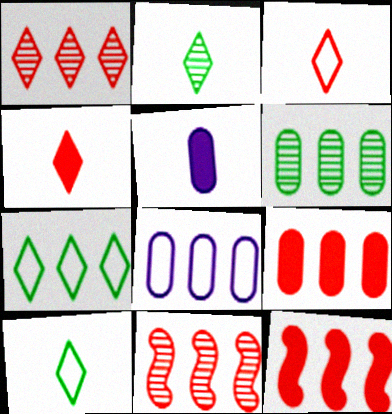[[6, 8, 9]]